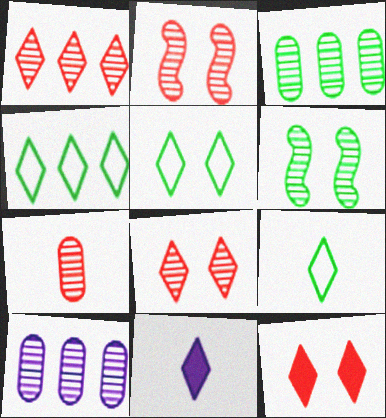[[1, 2, 7], 
[1, 5, 11], 
[4, 5, 9], 
[4, 8, 11]]